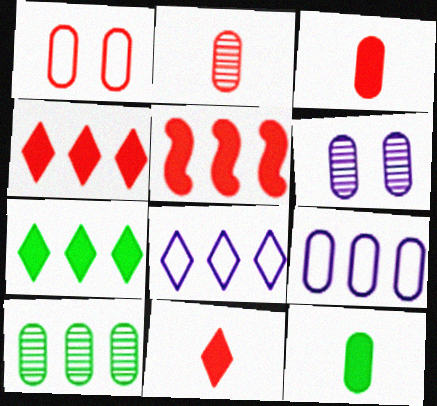[[2, 6, 10], 
[5, 8, 10]]